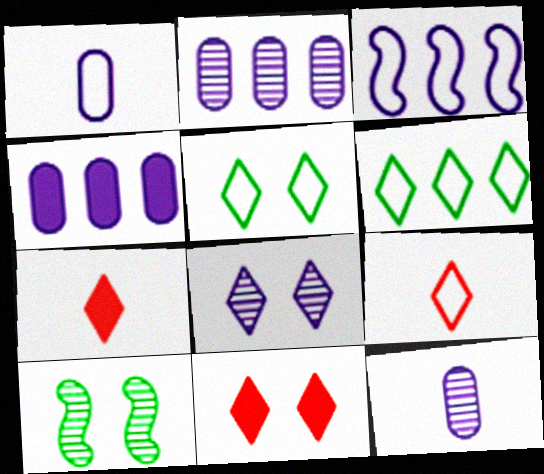[[4, 9, 10], 
[5, 8, 11], 
[6, 7, 8]]